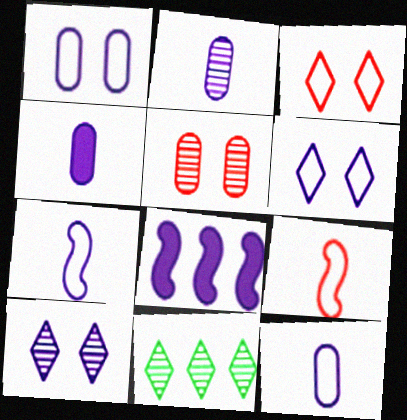[[2, 4, 12], 
[2, 6, 8], 
[8, 10, 12]]